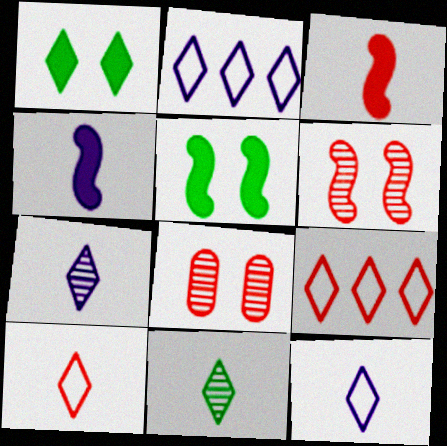[[1, 7, 9], 
[3, 8, 9]]